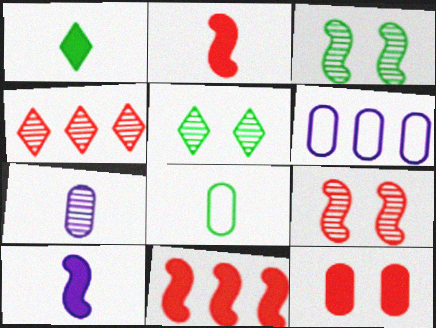[[1, 6, 9], 
[2, 5, 6], 
[3, 4, 7]]